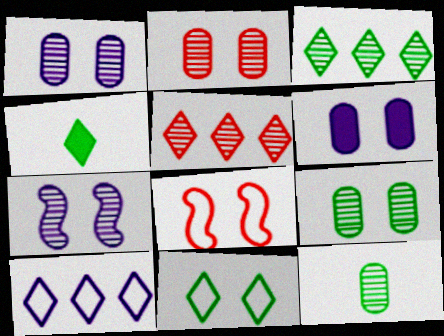[[1, 2, 9], 
[3, 4, 11], 
[5, 7, 12]]